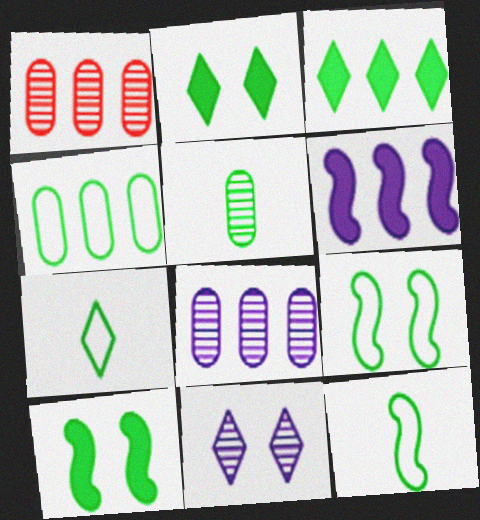[[3, 5, 9], 
[4, 7, 9]]